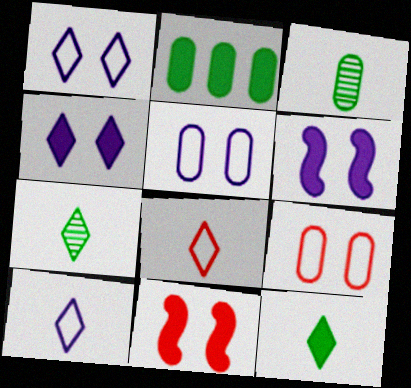[]